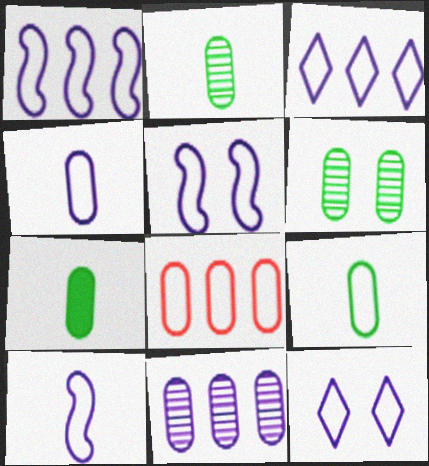[[1, 4, 12], 
[1, 5, 10], 
[2, 7, 9], 
[3, 4, 5]]